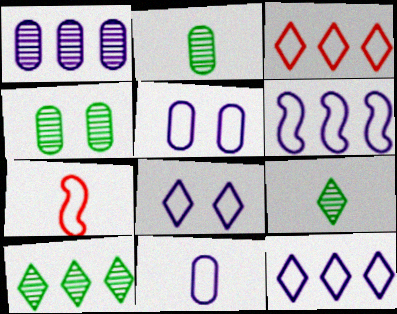[[6, 8, 11]]